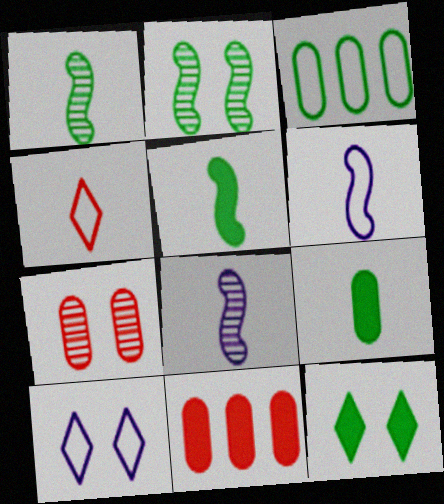[[1, 3, 12], 
[1, 10, 11], 
[4, 8, 9]]